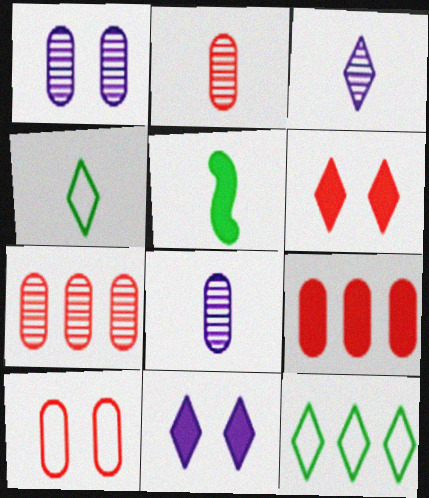[[2, 9, 10], 
[3, 6, 12], 
[5, 9, 11]]